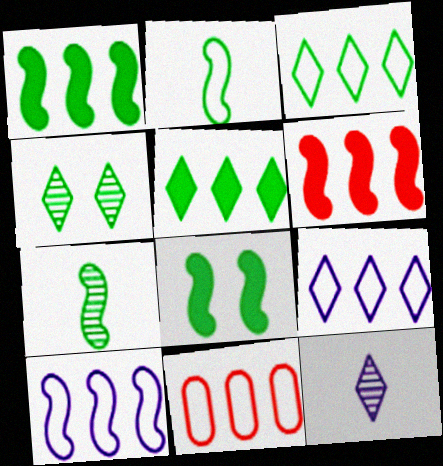[[3, 10, 11], 
[8, 11, 12]]